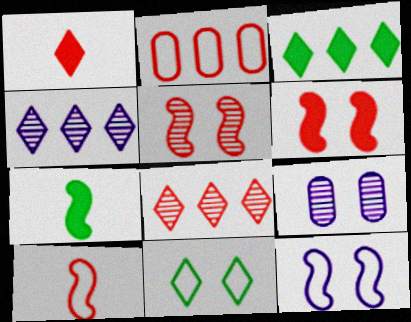[[1, 2, 5], 
[1, 4, 11], 
[3, 9, 10], 
[6, 9, 11]]